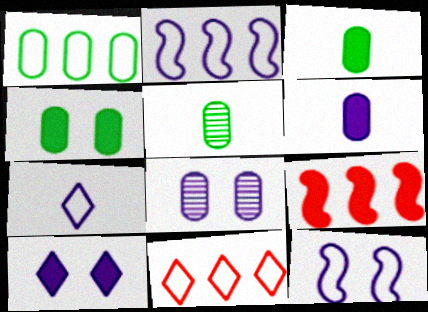[[1, 2, 11], 
[1, 4, 5], 
[3, 9, 10], 
[8, 10, 12]]